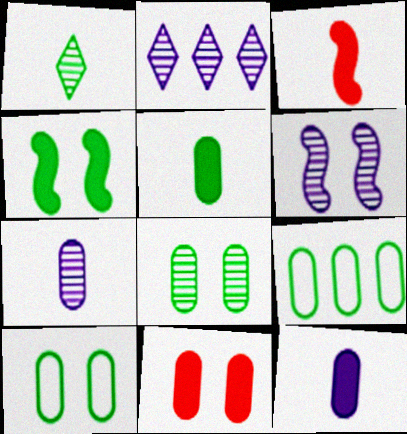[[1, 4, 9], 
[2, 3, 10], 
[2, 6, 7], 
[5, 8, 9], 
[7, 9, 11]]